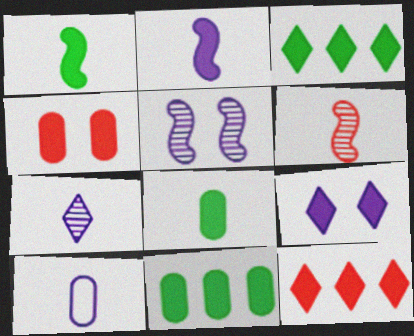[[2, 3, 4], 
[2, 7, 10]]